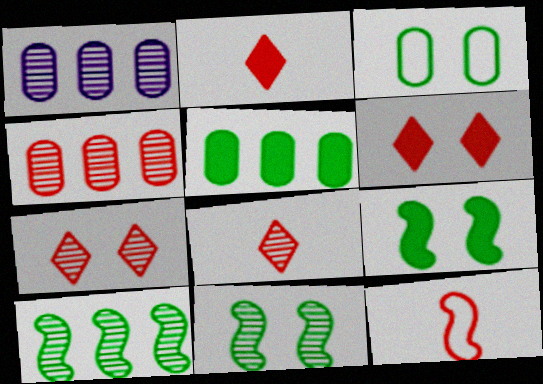[[1, 8, 11], 
[4, 6, 12]]